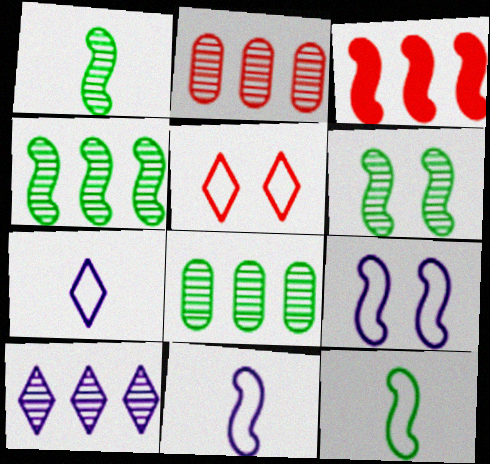[[1, 3, 9], 
[1, 4, 6], 
[2, 4, 10], 
[3, 6, 11]]